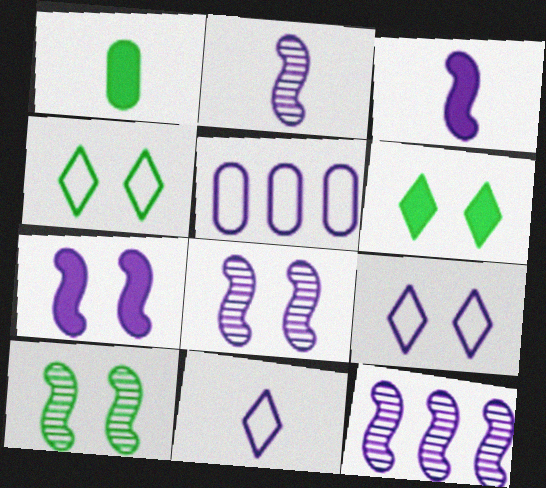[[2, 8, 12]]